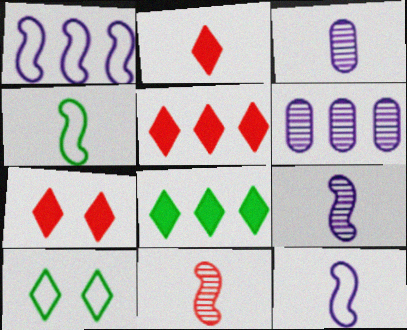[[2, 3, 4], 
[2, 5, 7], 
[4, 6, 7]]